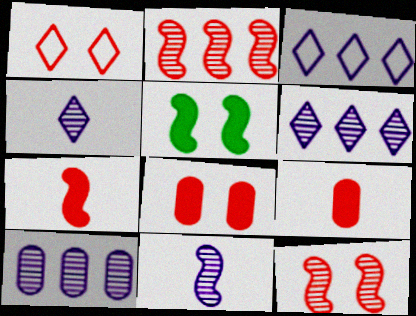[[1, 2, 9], 
[1, 8, 12]]